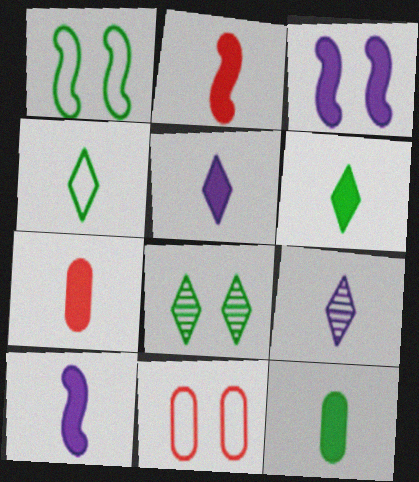[[2, 5, 12], 
[3, 8, 11], 
[6, 7, 10]]